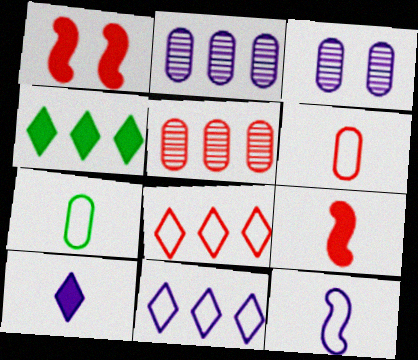[]